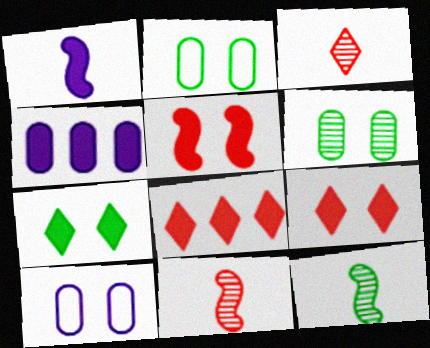[[8, 10, 12]]